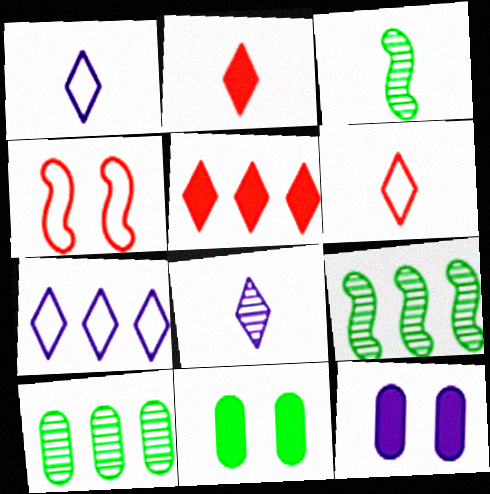[[6, 9, 12]]